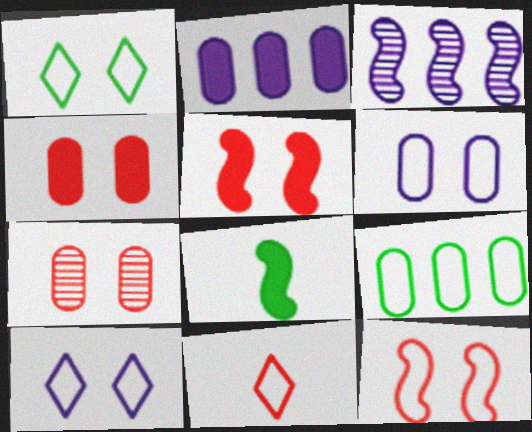[[1, 6, 12], 
[3, 8, 12]]